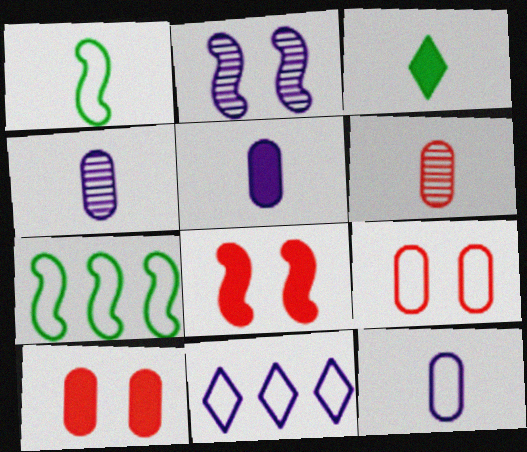[[1, 9, 11], 
[2, 5, 11], 
[4, 5, 12]]